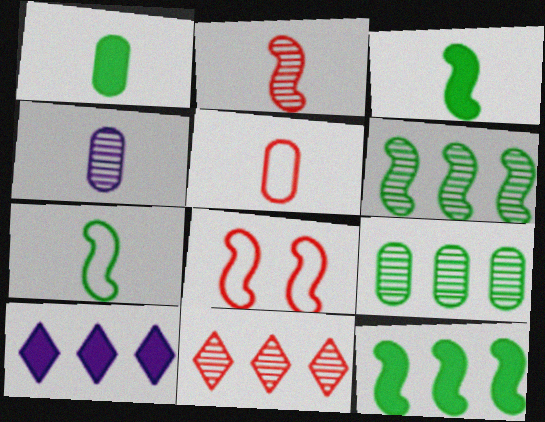[[1, 4, 5]]